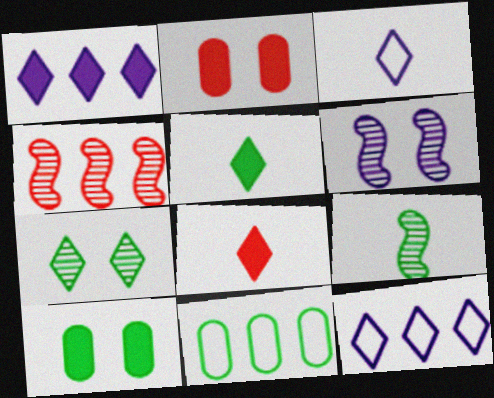[[1, 4, 11], 
[2, 9, 12], 
[3, 4, 10], 
[4, 6, 9], 
[6, 8, 11], 
[7, 8, 12]]